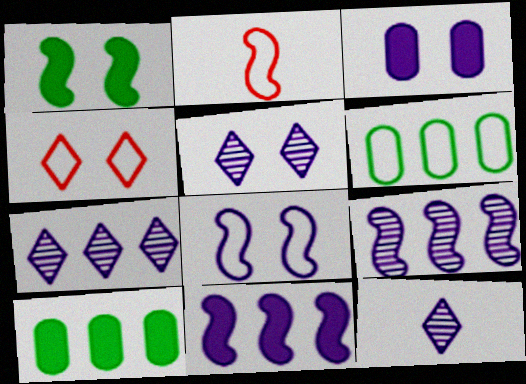[[1, 2, 9], 
[2, 5, 10], 
[3, 5, 8], 
[5, 7, 12]]